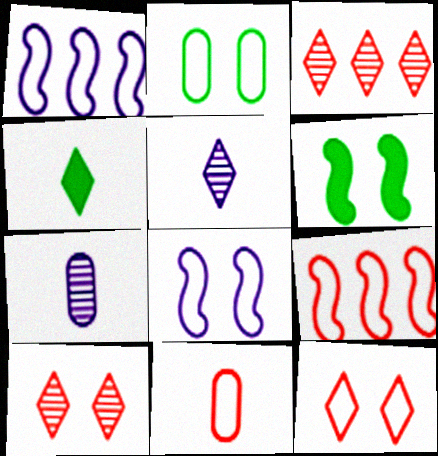[[2, 8, 12], 
[9, 11, 12]]